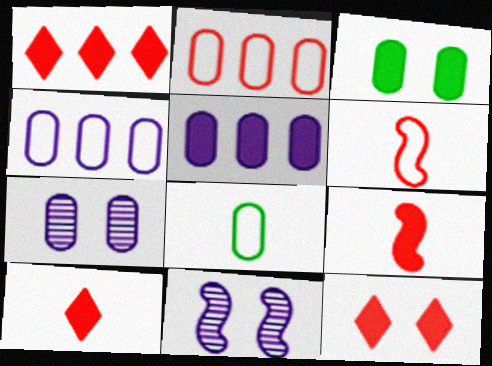[[1, 8, 11], 
[1, 10, 12]]